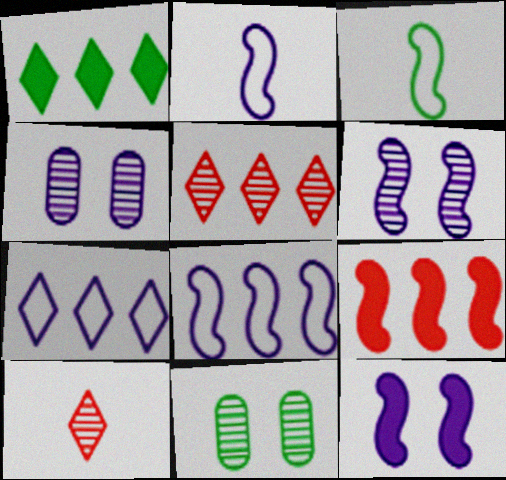[[1, 3, 11], 
[1, 5, 7], 
[3, 6, 9]]